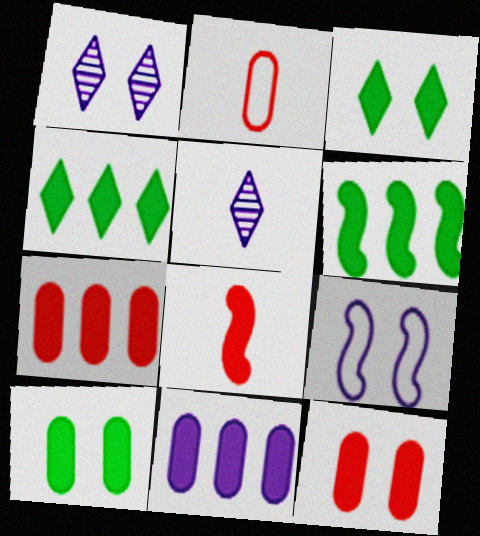[[1, 2, 6], 
[3, 8, 11], 
[5, 9, 11]]